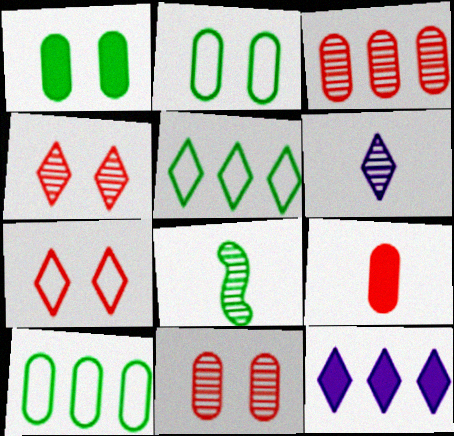[[1, 5, 8]]